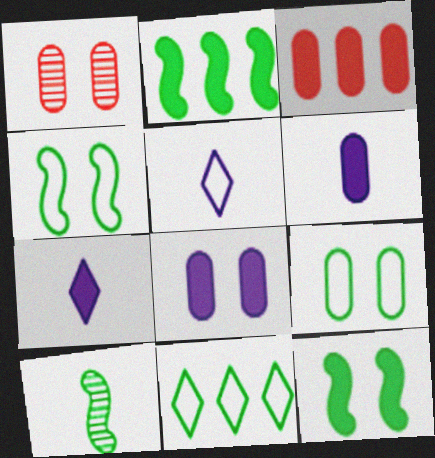[[1, 2, 5], 
[1, 8, 9], 
[2, 4, 10], 
[3, 7, 12]]